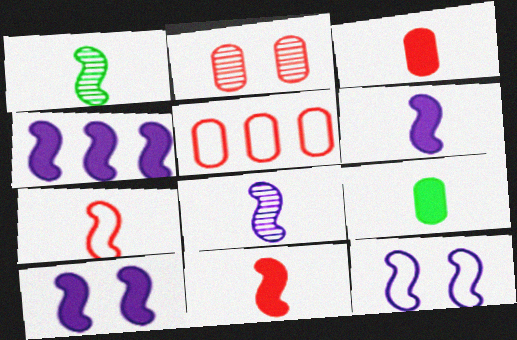[[1, 6, 7], 
[2, 3, 5], 
[4, 6, 10], 
[4, 8, 12]]